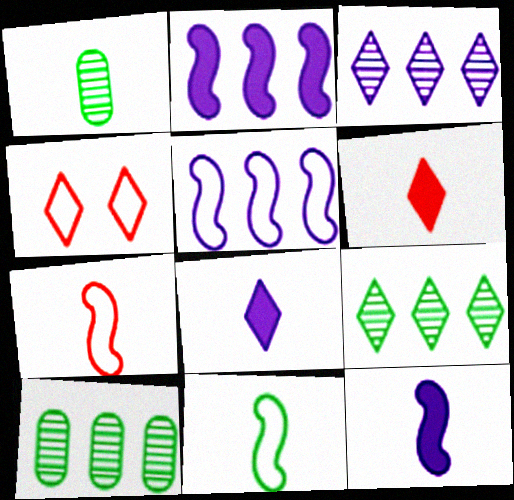[[1, 2, 4], 
[1, 7, 8], 
[4, 8, 9], 
[4, 10, 12]]